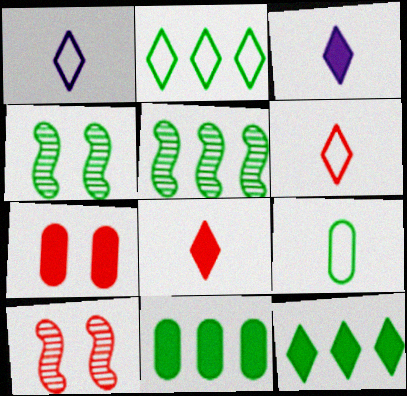[[1, 5, 7], 
[1, 10, 11], 
[2, 5, 11], 
[4, 9, 12]]